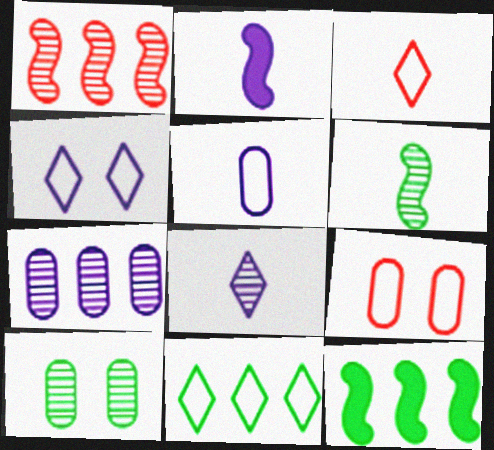[[1, 8, 10], 
[2, 4, 7], 
[2, 5, 8], 
[3, 4, 11], 
[8, 9, 12]]